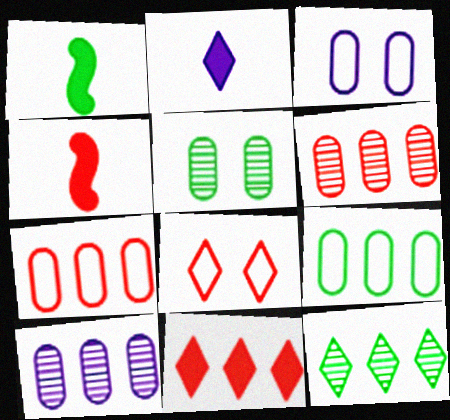[[1, 8, 10], 
[2, 8, 12], 
[3, 4, 12], 
[4, 6, 8]]